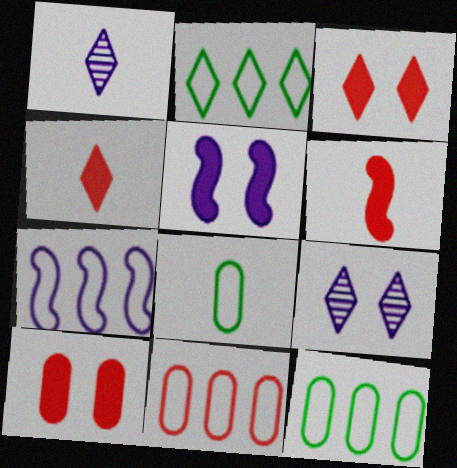[[1, 2, 3], 
[1, 6, 8], 
[2, 4, 9], 
[2, 7, 11], 
[6, 9, 12]]